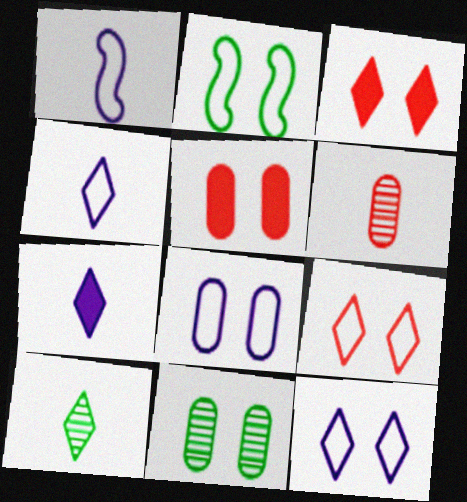[[2, 8, 9], 
[5, 8, 11]]